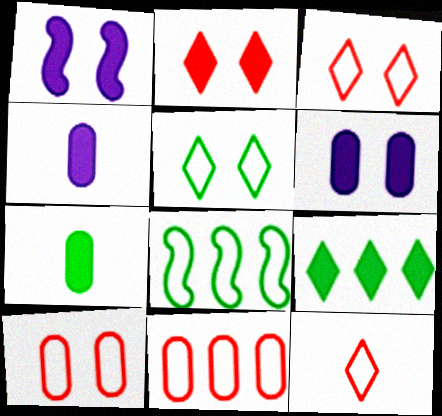[]